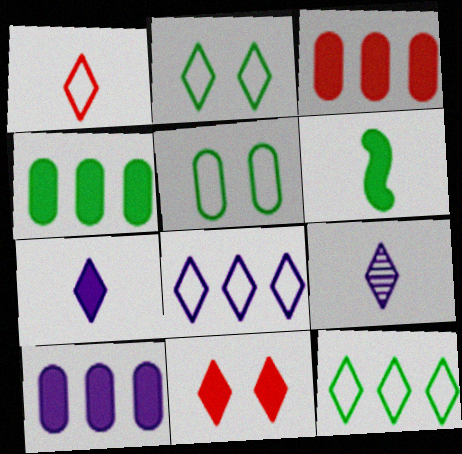[[1, 2, 8], 
[3, 4, 10], 
[6, 10, 11], 
[9, 11, 12]]